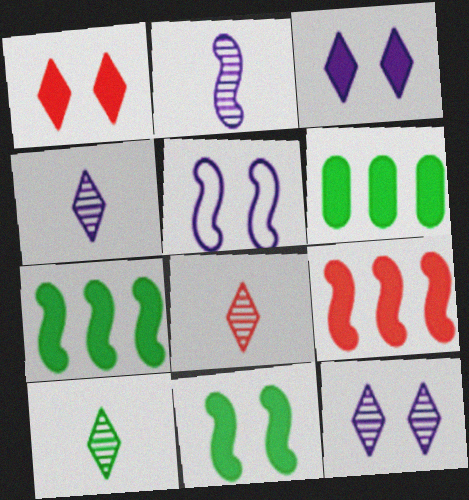[[4, 8, 10], 
[5, 6, 8]]